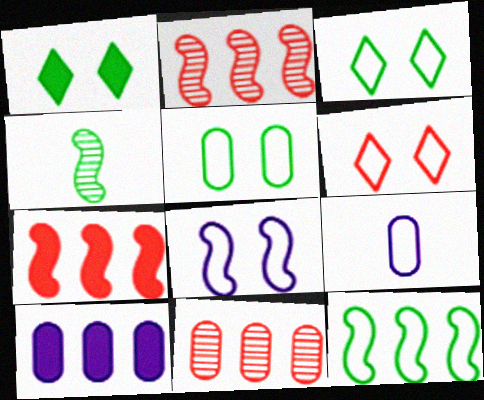[[1, 2, 9], 
[4, 6, 10], 
[4, 7, 8], 
[5, 6, 8], 
[6, 9, 12]]